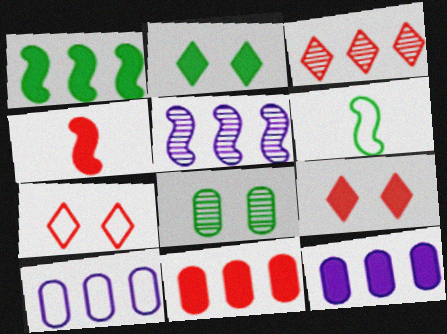[[1, 3, 10], 
[2, 4, 12], 
[4, 9, 11], 
[6, 7, 10]]